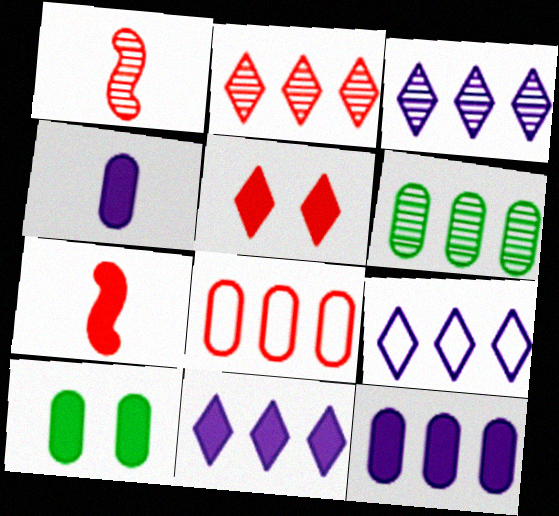[[1, 5, 8], 
[1, 9, 10], 
[3, 9, 11], 
[6, 8, 12], 
[7, 10, 11]]